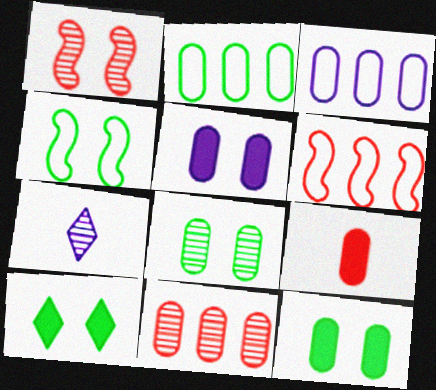[[3, 8, 9], 
[4, 8, 10], 
[6, 7, 12]]